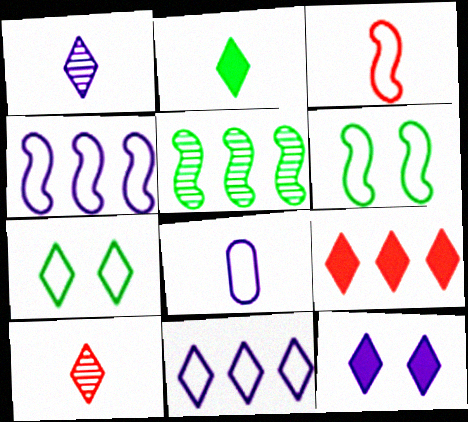[[1, 7, 9], 
[1, 11, 12], 
[2, 9, 12], 
[3, 4, 6]]